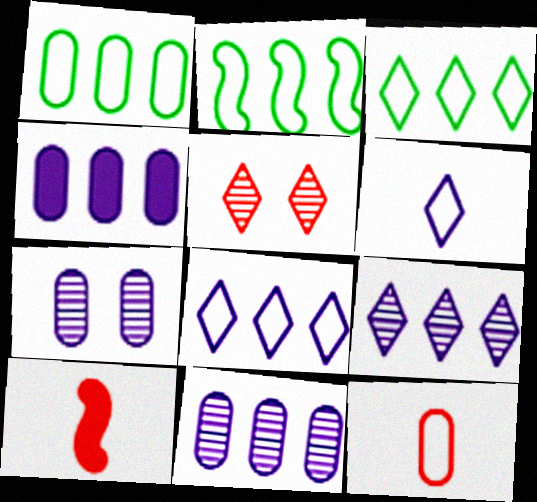[[1, 2, 3], 
[3, 7, 10]]